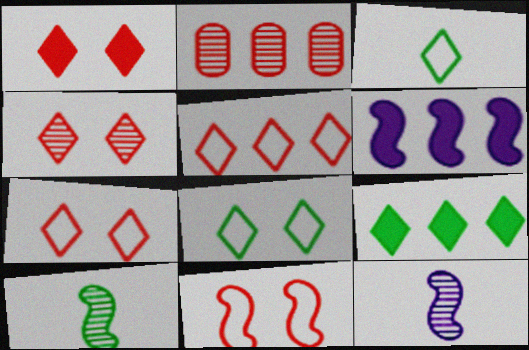[[1, 4, 7], 
[6, 10, 11]]